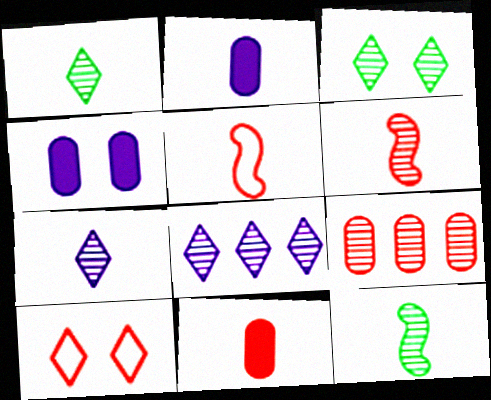[[1, 2, 5]]